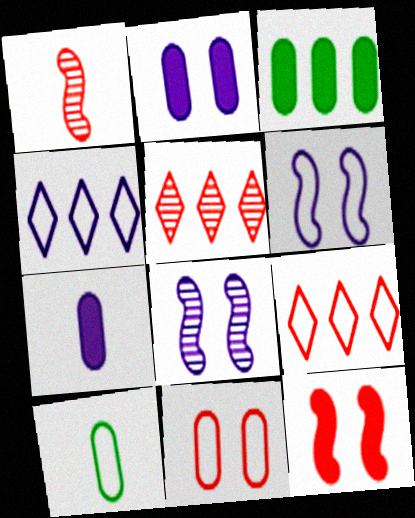[[4, 7, 8], 
[6, 9, 10]]